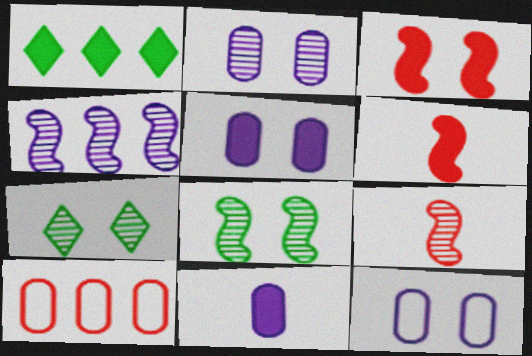[[1, 3, 11], 
[1, 4, 10], 
[1, 5, 6], 
[1, 9, 12], 
[2, 5, 12], 
[3, 7, 12], 
[4, 8, 9]]